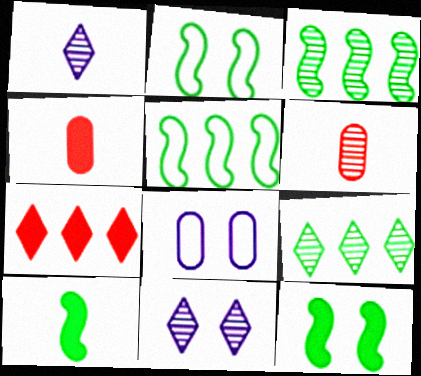[[2, 3, 10], 
[3, 6, 11], 
[4, 5, 11]]